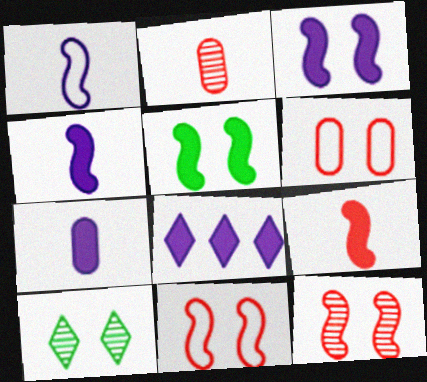[[3, 6, 10], 
[3, 7, 8]]